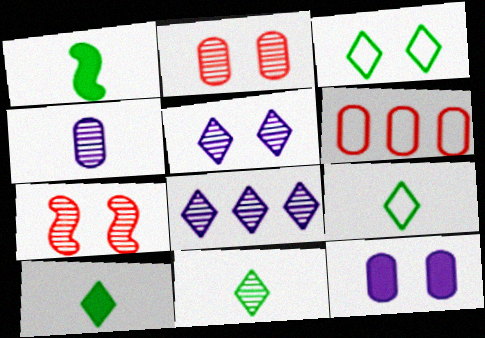[[1, 5, 6], 
[3, 7, 12], 
[9, 10, 11]]